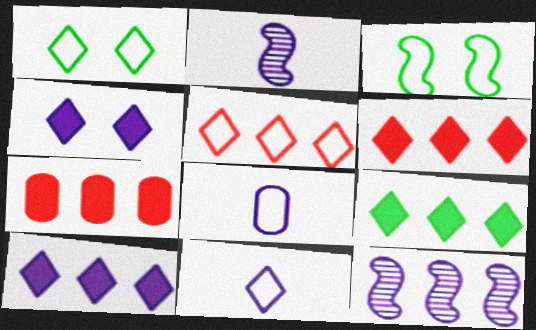[[1, 2, 7], 
[1, 5, 11], 
[3, 5, 8], 
[4, 8, 12], 
[6, 9, 10]]